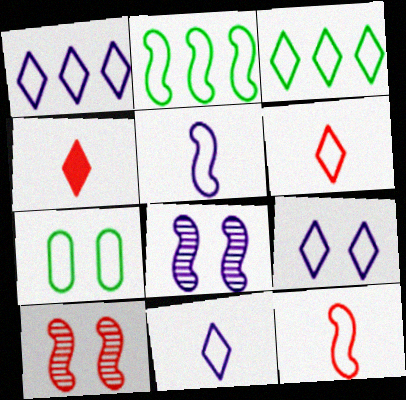[[1, 7, 12], 
[1, 9, 11], 
[3, 6, 9]]